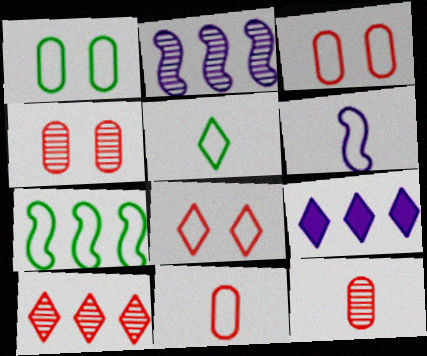[[1, 5, 7], 
[5, 6, 11]]